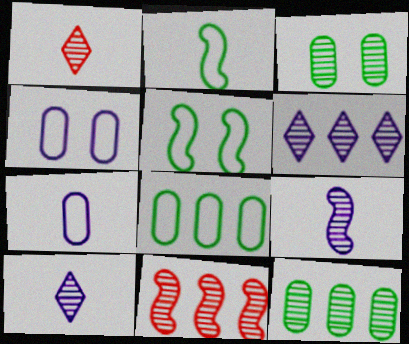[[3, 10, 11], 
[6, 11, 12]]